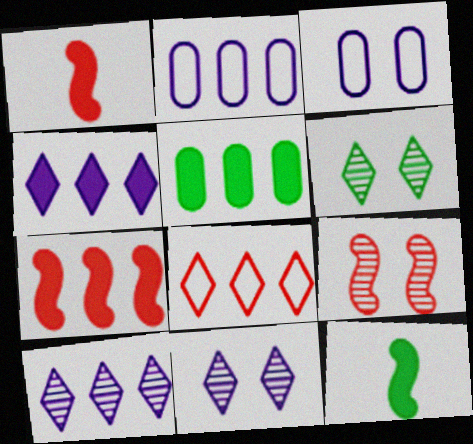[[1, 2, 6], 
[4, 5, 7]]